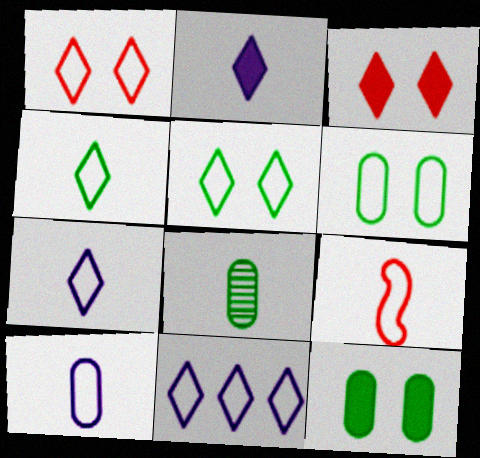[[1, 4, 11], 
[2, 8, 9], 
[4, 9, 10], 
[6, 9, 11]]